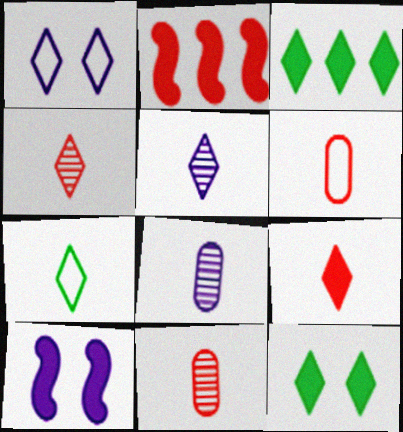[[1, 3, 4], 
[5, 7, 9]]